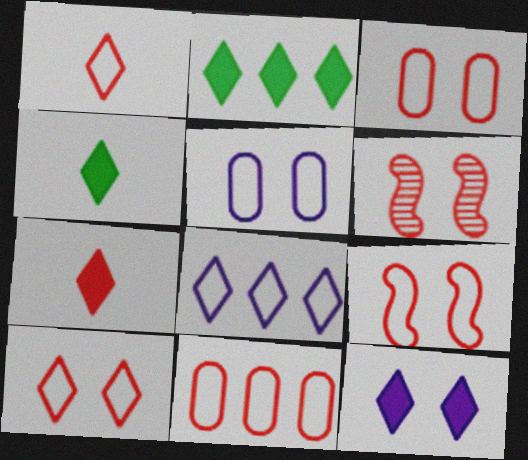[[1, 9, 11], 
[2, 7, 12], 
[3, 9, 10], 
[6, 7, 11]]